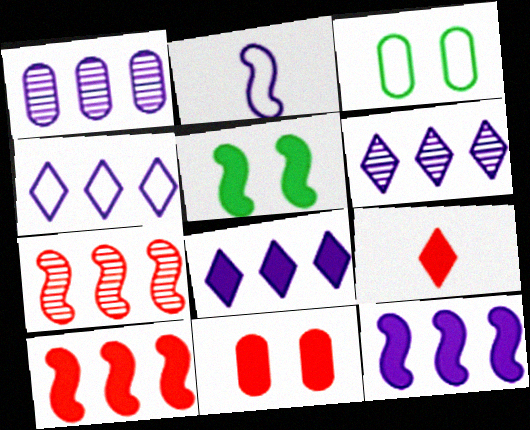[[1, 4, 12], 
[2, 5, 7], 
[4, 6, 8], 
[9, 10, 11]]